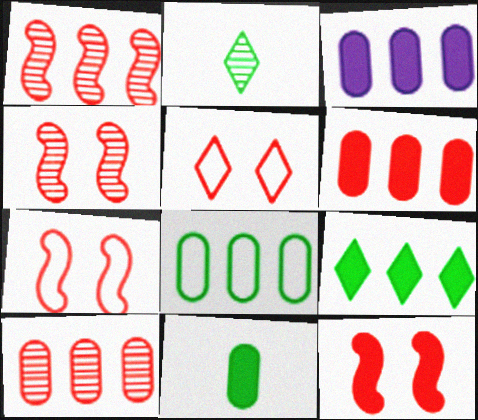[[2, 3, 7], 
[3, 8, 10], 
[4, 7, 12]]